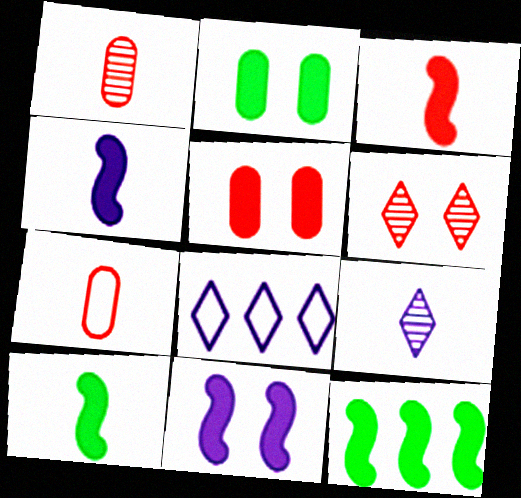[[3, 4, 10], 
[3, 11, 12], 
[7, 9, 10]]